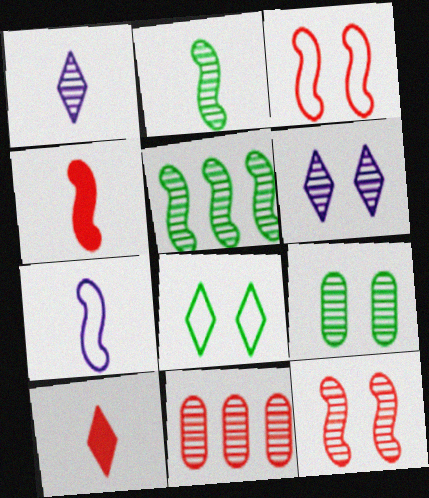[[2, 4, 7], 
[2, 6, 11], 
[3, 10, 11], 
[6, 9, 12]]